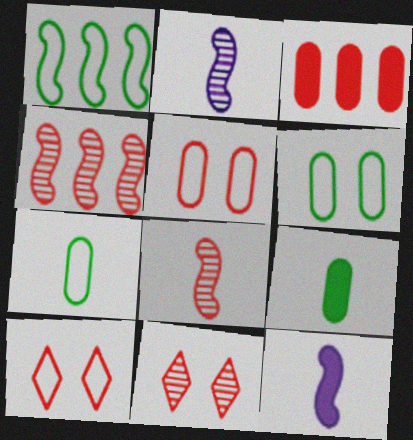[[3, 8, 10]]